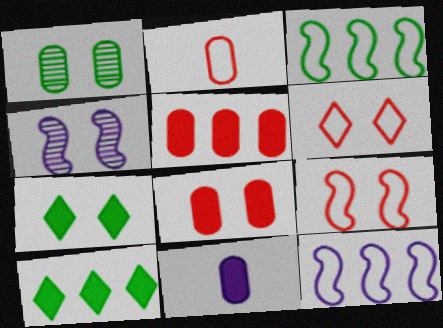[[2, 4, 10]]